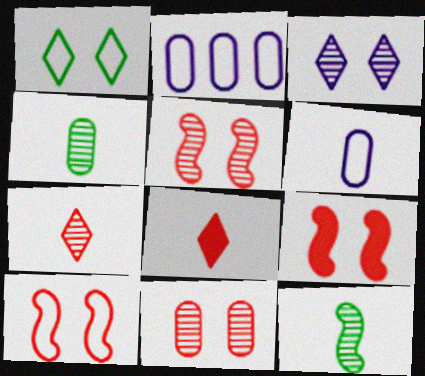[[5, 9, 10], 
[6, 8, 12]]